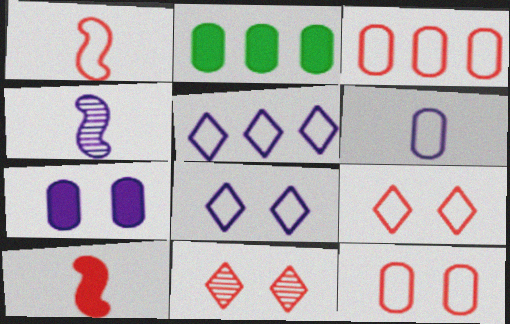[[1, 3, 9], 
[2, 4, 9], 
[3, 10, 11], 
[4, 5, 7]]